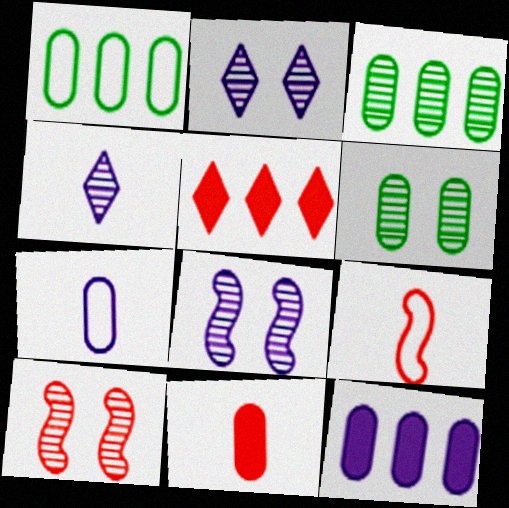[[2, 6, 10], 
[3, 4, 10]]